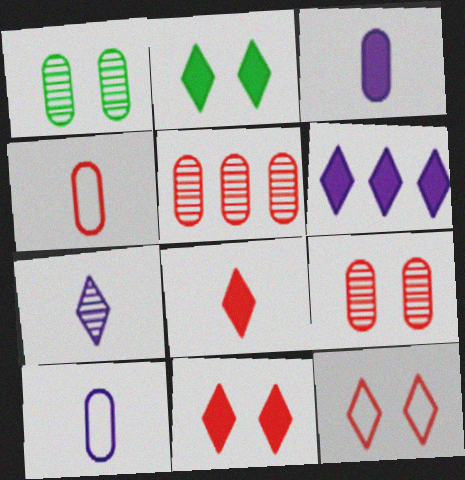[[2, 6, 8]]